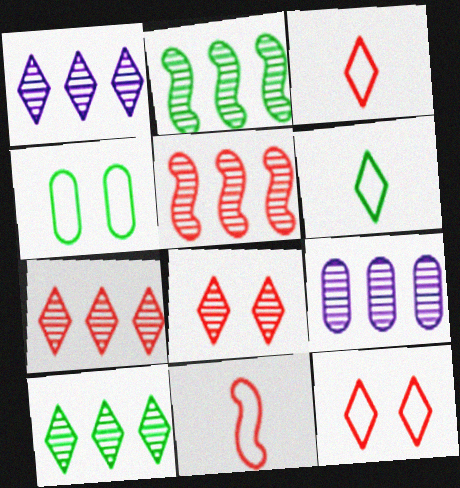[[1, 7, 10], 
[2, 7, 9], 
[5, 9, 10]]